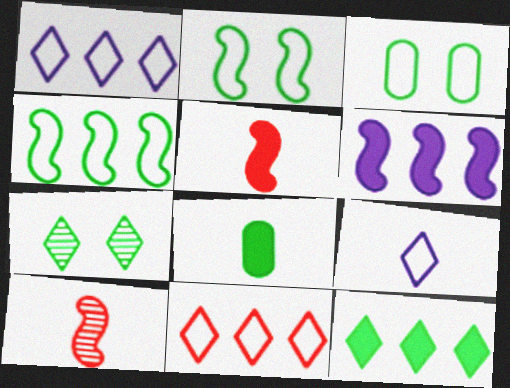[[2, 6, 10], 
[4, 7, 8], 
[8, 9, 10]]